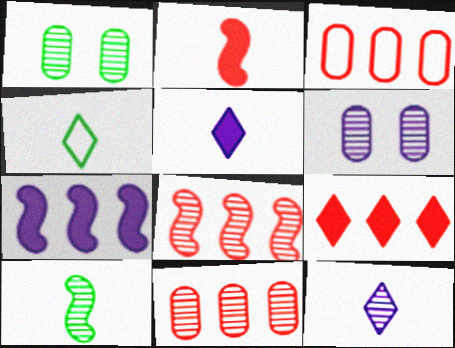[[1, 8, 12], 
[3, 8, 9]]